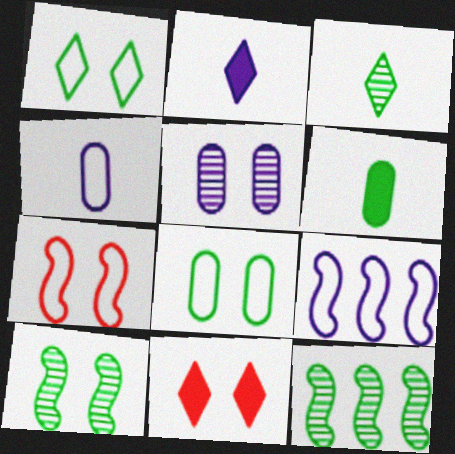[[1, 6, 12], 
[2, 5, 9], 
[4, 11, 12]]